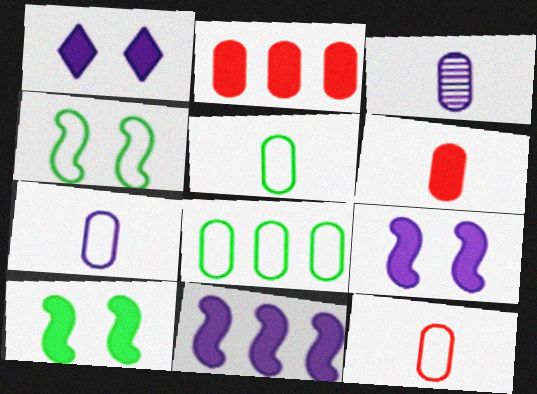[[3, 5, 6], 
[5, 7, 12]]